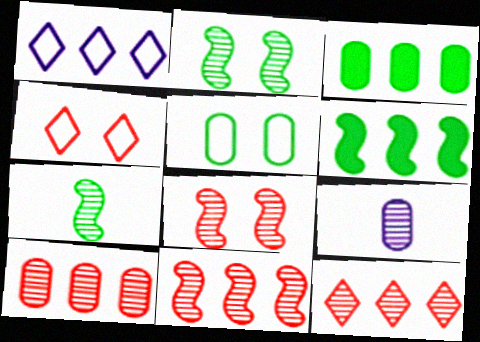[[1, 3, 11], 
[1, 6, 10], 
[2, 9, 12], 
[4, 6, 9], 
[10, 11, 12]]